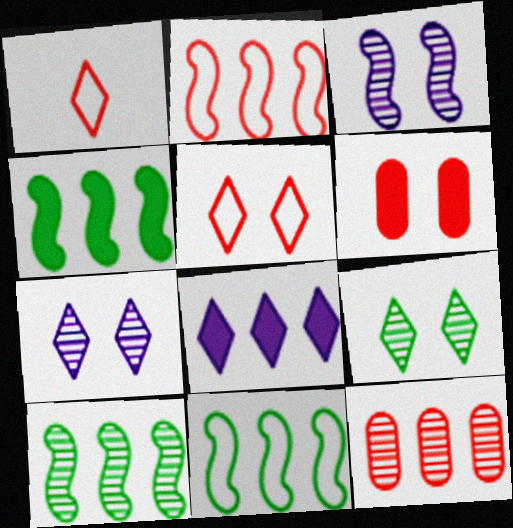[[1, 8, 9], 
[4, 10, 11], 
[8, 11, 12]]